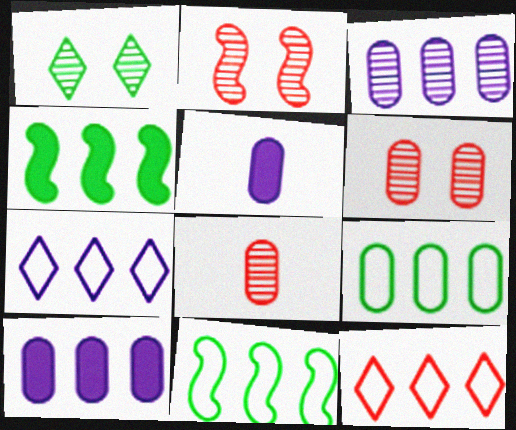[[3, 4, 12], 
[5, 6, 9]]